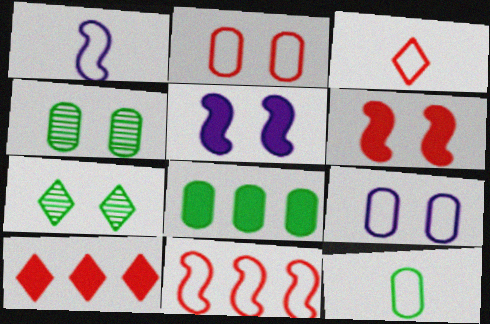[[1, 3, 12], 
[1, 4, 10], 
[2, 3, 11], 
[2, 5, 7], 
[4, 8, 12], 
[6, 7, 9]]